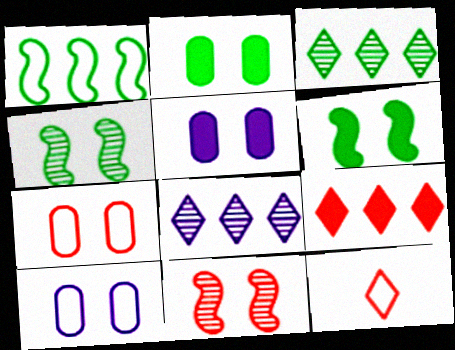[[1, 10, 12]]